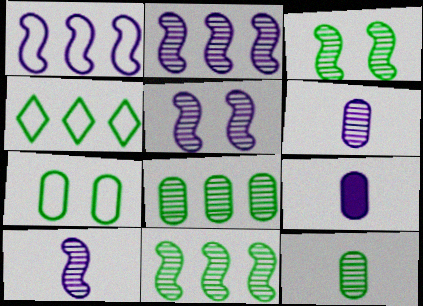[[2, 5, 10]]